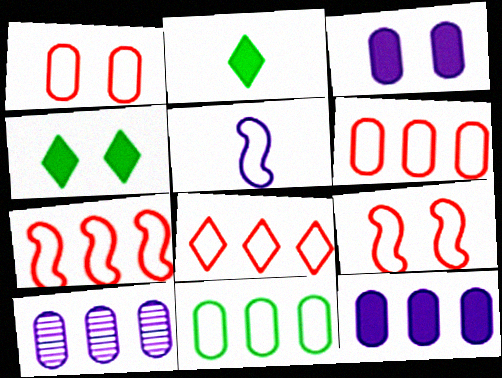[[2, 9, 10], 
[6, 7, 8]]